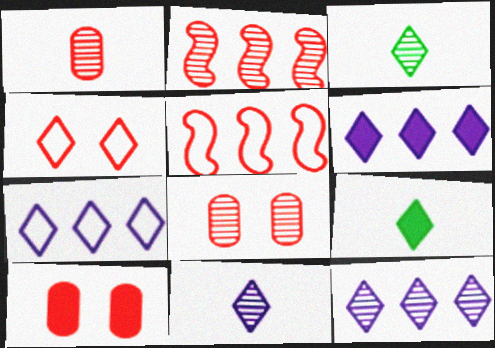[[3, 4, 6], 
[4, 9, 12], 
[6, 7, 12]]